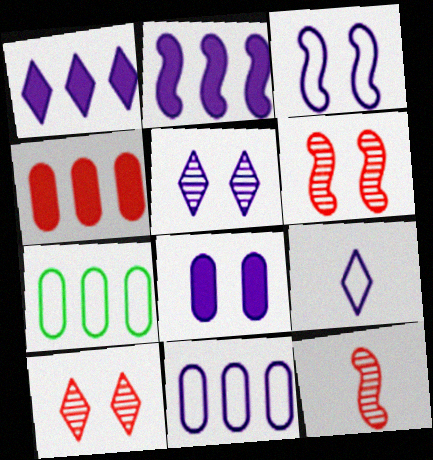[[1, 5, 9], 
[3, 5, 8], 
[3, 9, 11]]